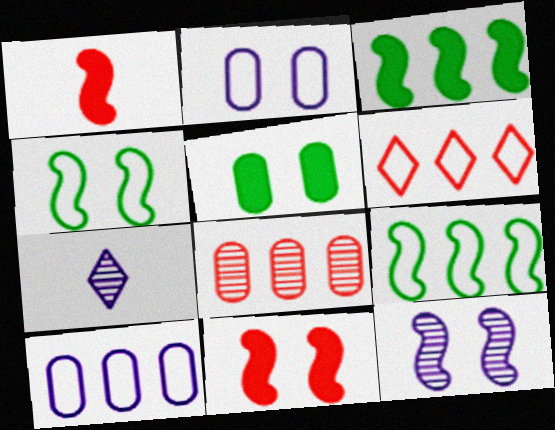[[1, 9, 12], 
[4, 11, 12], 
[6, 9, 10]]